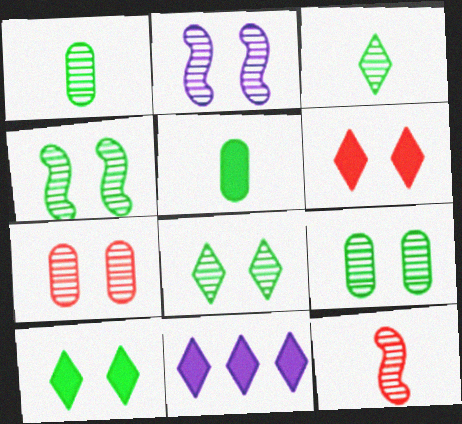[[2, 7, 8], 
[4, 8, 9]]